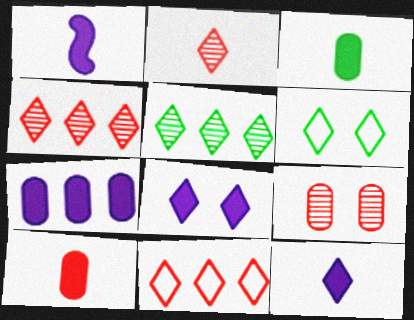[[1, 7, 8], 
[4, 6, 12]]